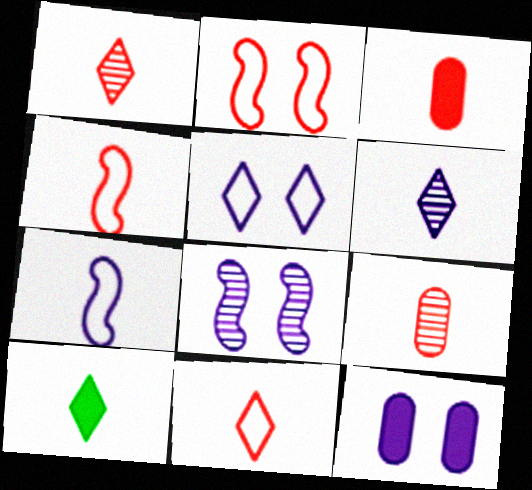[[1, 3, 4], 
[5, 8, 12], 
[6, 10, 11], 
[7, 9, 10]]